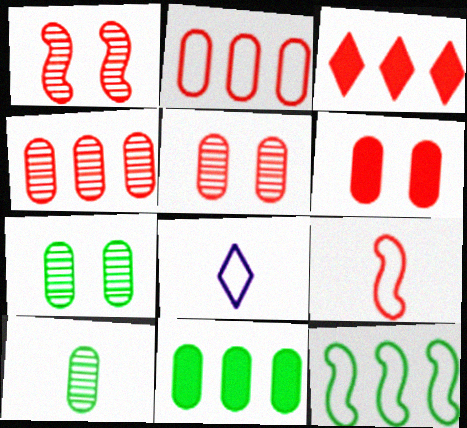[[1, 8, 11], 
[3, 5, 9]]